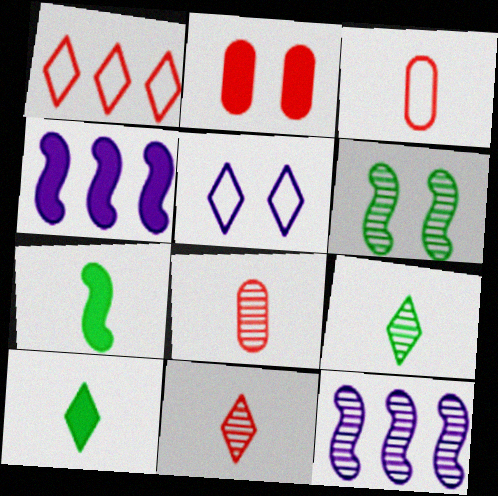[[2, 4, 10], 
[2, 5, 6]]